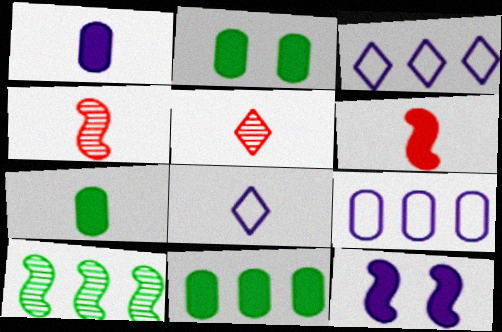[[2, 3, 4], 
[2, 7, 11], 
[4, 7, 8]]